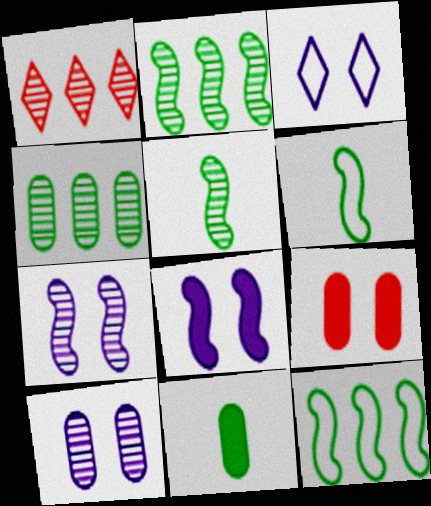[[1, 5, 10], 
[3, 8, 10]]